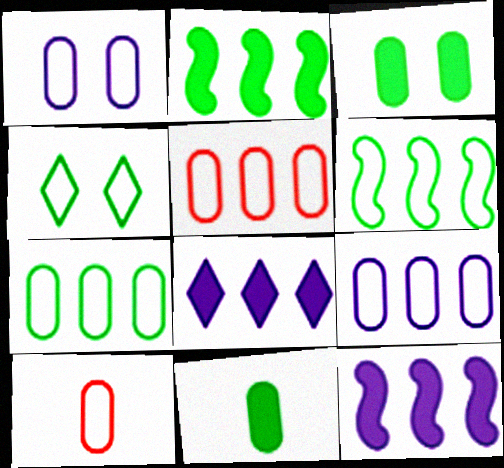[[1, 7, 10], 
[5, 7, 9]]